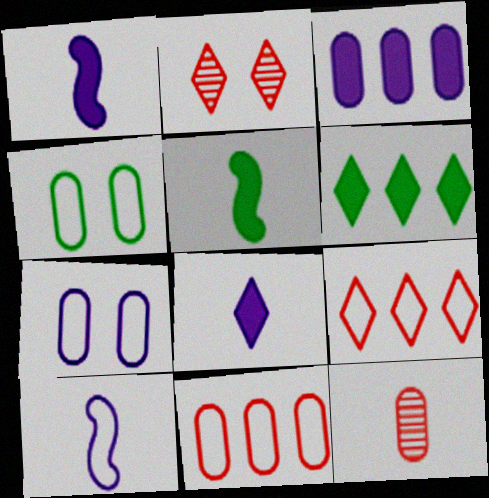[[3, 4, 12], 
[4, 9, 10]]